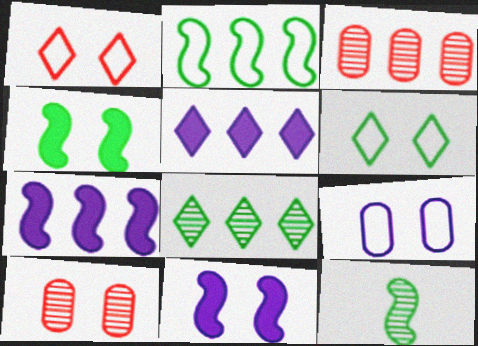[[2, 3, 5], 
[2, 4, 12], 
[6, 10, 11]]